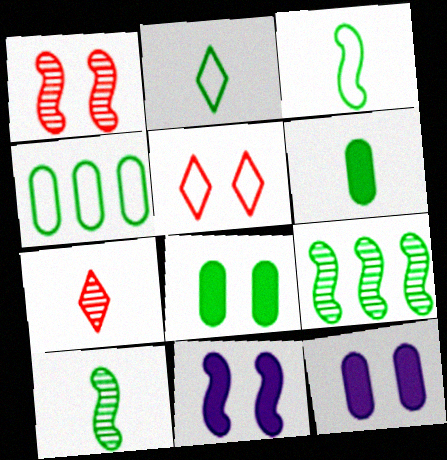[[2, 6, 10], 
[2, 8, 9], 
[4, 7, 11]]